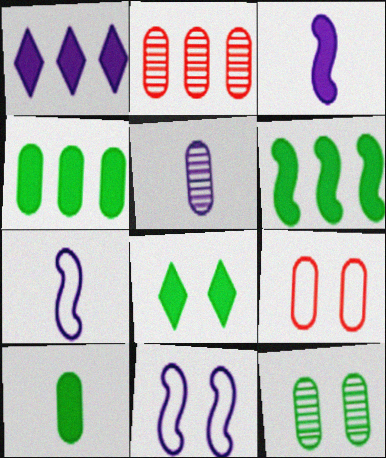[[1, 5, 11], 
[2, 5, 12], 
[2, 7, 8], 
[4, 5, 9], 
[6, 8, 10]]